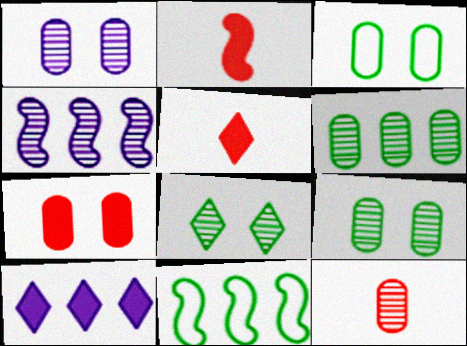[[1, 3, 7], 
[1, 5, 11], 
[1, 6, 12], 
[3, 4, 5], 
[4, 8, 12]]